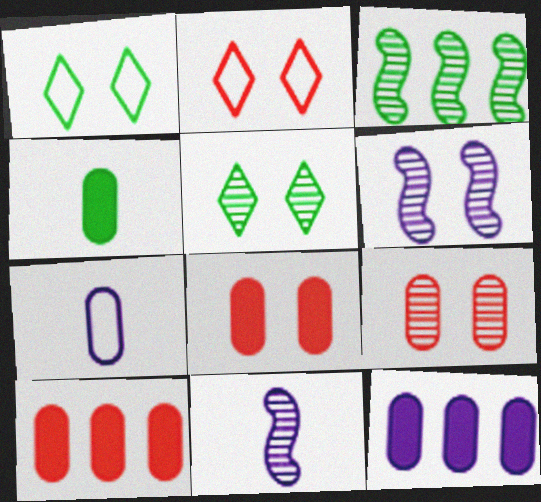[[1, 3, 4], 
[1, 6, 8], 
[1, 10, 11], 
[4, 8, 12], 
[5, 6, 9]]